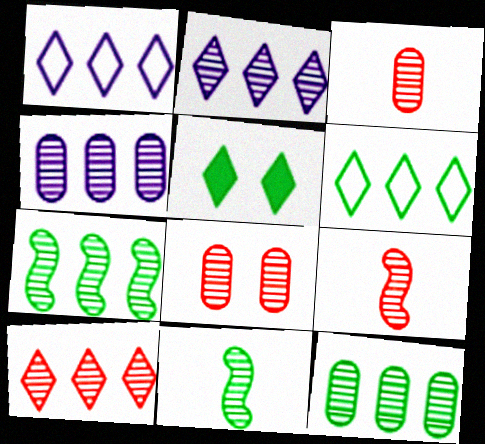[[2, 8, 11], 
[4, 7, 10], 
[8, 9, 10]]